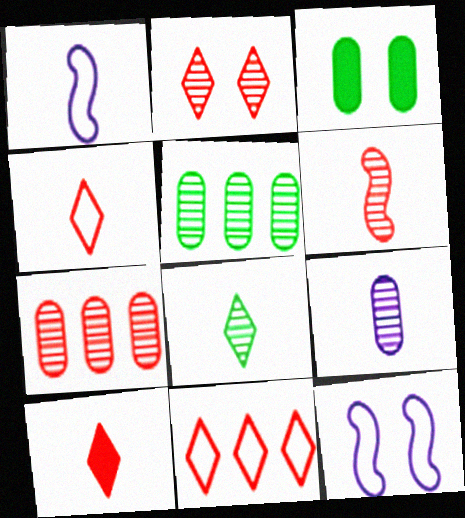[[2, 3, 12], 
[2, 6, 7], 
[2, 10, 11], 
[5, 10, 12], 
[6, 8, 9]]